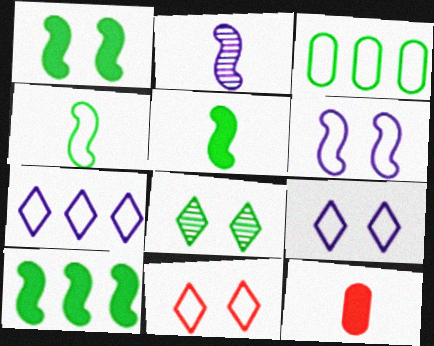[[1, 5, 10], 
[3, 5, 8]]